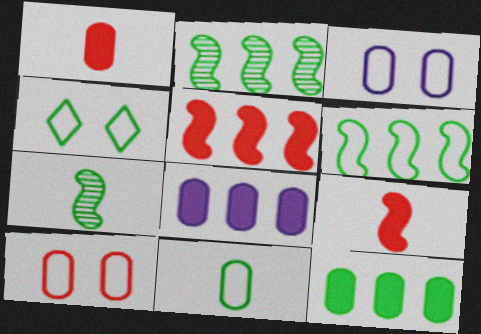[[4, 6, 11], 
[4, 7, 12]]